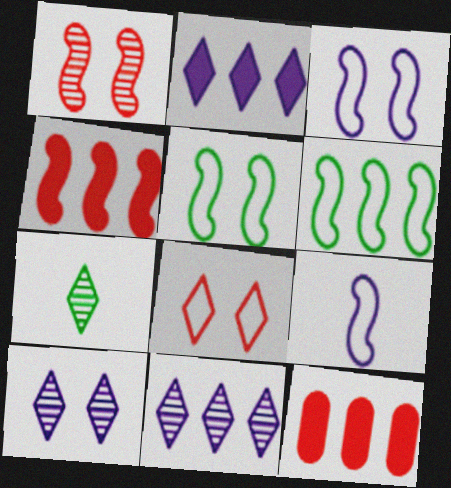[[2, 7, 8], 
[3, 7, 12], 
[6, 11, 12]]